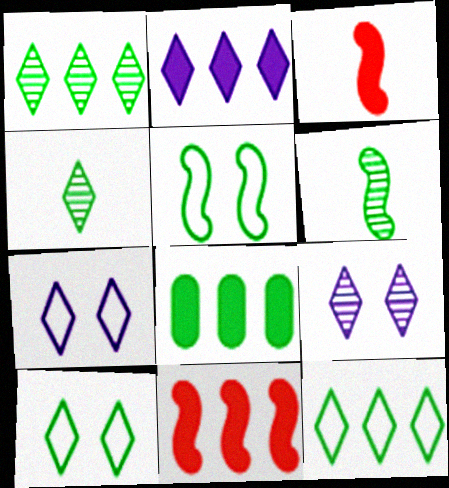[[2, 8, 11], 
[4, 5, 8], 
[6, 8, 10]]